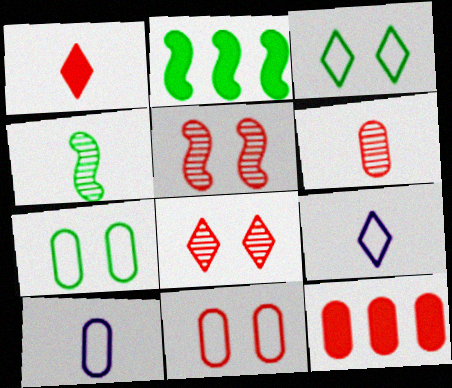[[1, 4, 10], 
[2, 8, 10], 
[6, 11, 12]]